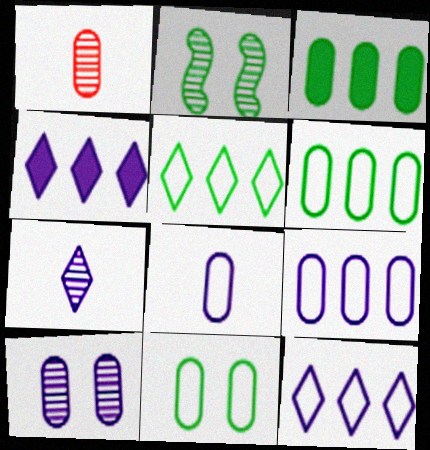[]